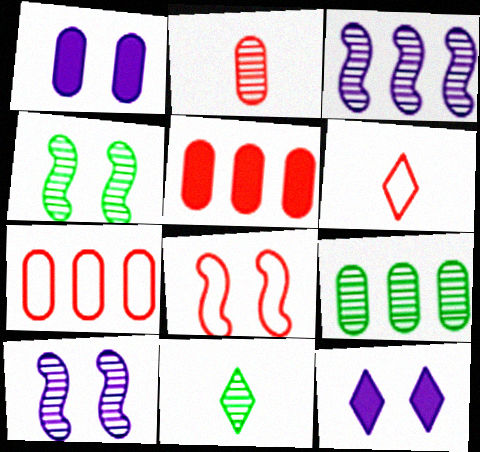[[4, 9, 11], 
[6, 7, 8]]